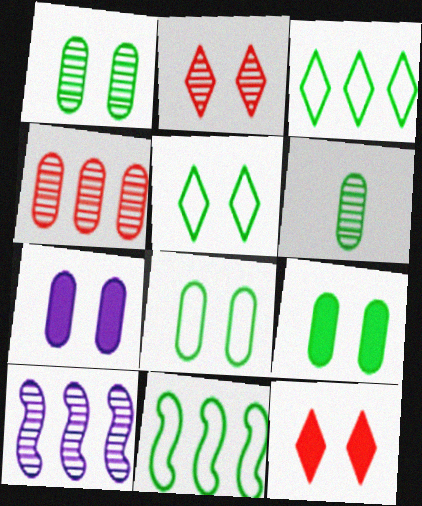[[1, 8, 9], 
[2, 6, 10]]